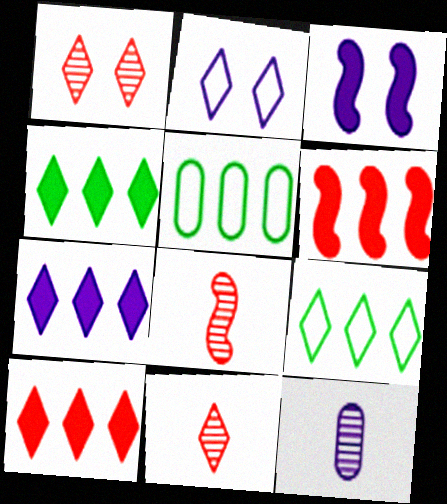[[2, 4, 11], 
[3, 5, 11], 
[4, 7, 10]]